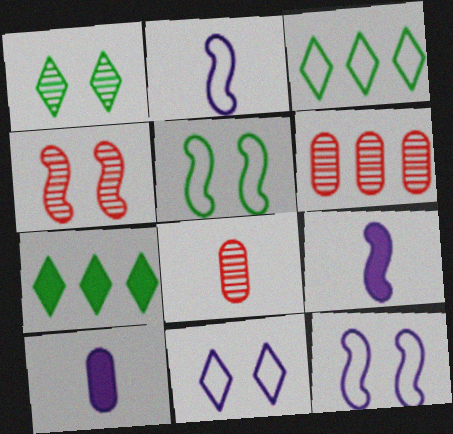[[3, 4, 10], 
[7, 8, 12]]